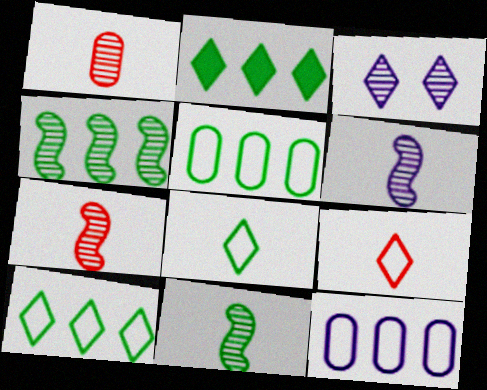[[1, 3, 4], 
[2, 3, 9], 
[2, 4, 5], 
[6, 7, 11]]